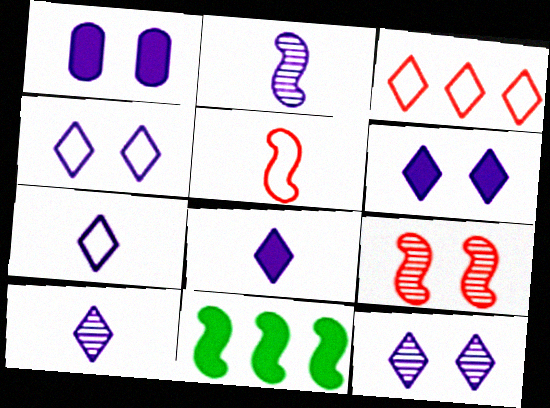[[4, 6, 12], 
[7, 8, 10]]